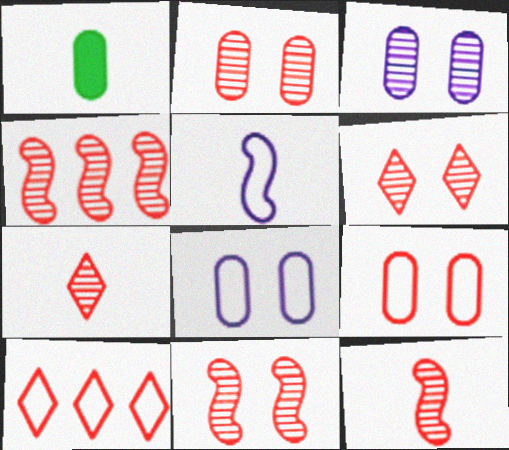[[1, 5, 7], 
[2, 4, 7], 
[2, 6, 11], 
[4, 11, 12]]